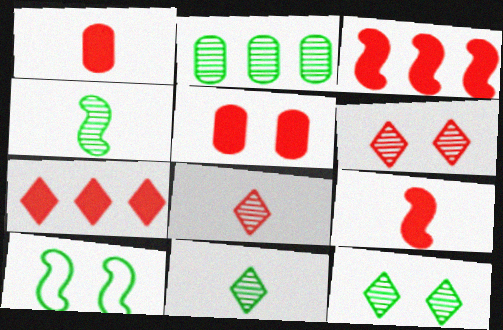[[2, 4, 12], 
[5, 7, 9]]